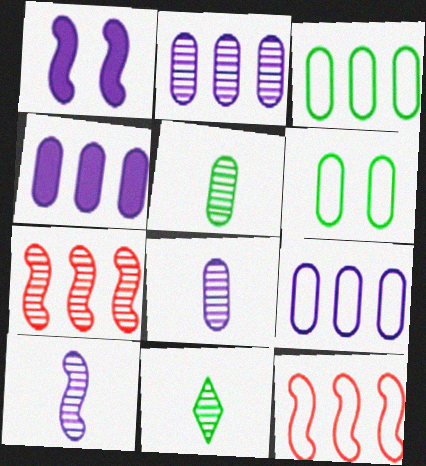[[2, 4, 9]]